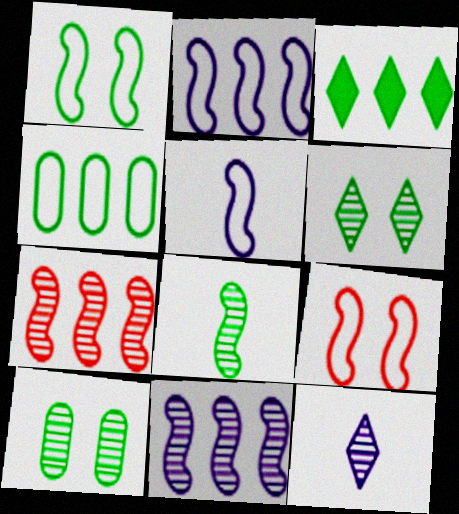[[7, 10, 12]]